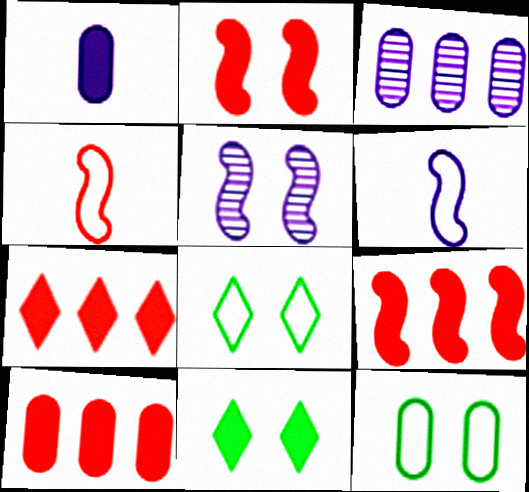[[1, 9, 11], 
[3, 4, 11], 
[7, 9, 10]]